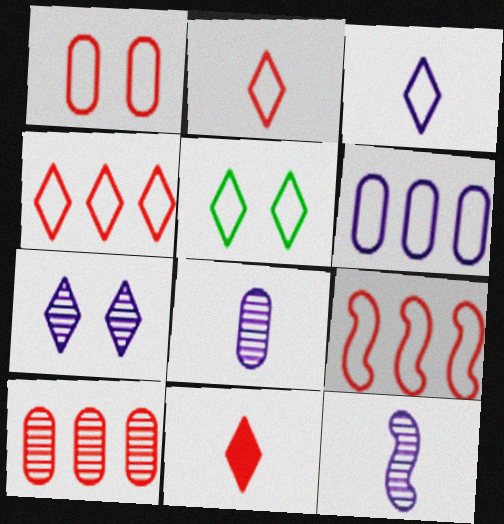[[1, 2, 9], 
[3, 4, 5]]